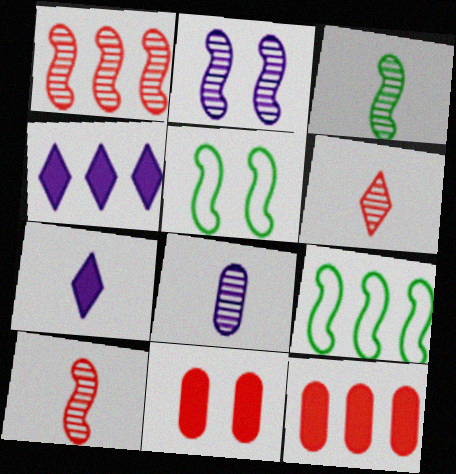[[1, 2, 3], 
[3, 6, 8]]